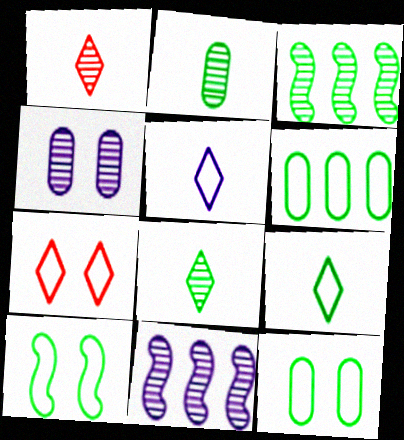[[1, 3, 4], 
[6, 9, 10]]